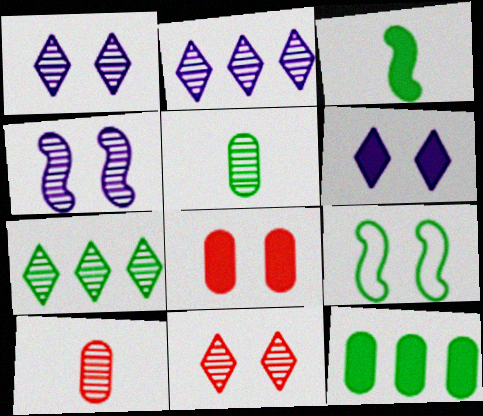[[1, 8, 9], 
[4, 7, 10]]